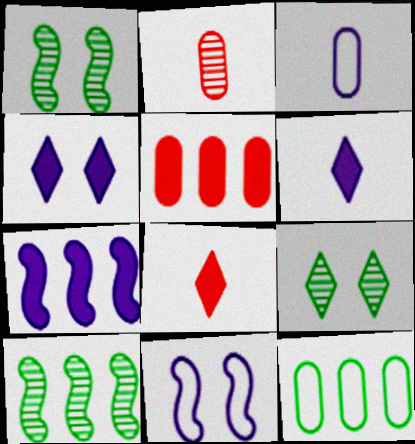[]